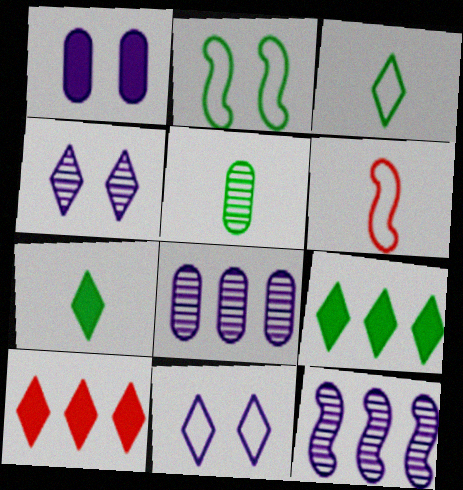[[2, 5, 9], 
[3, 4, 10]]